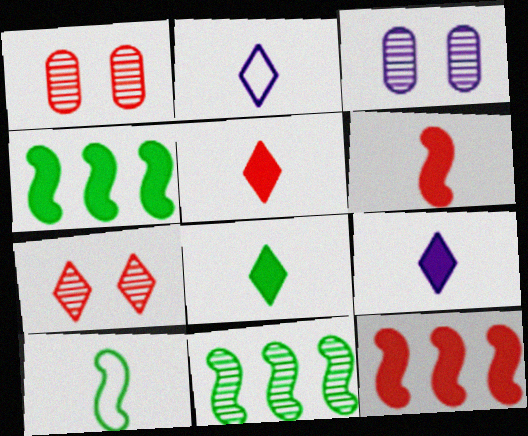[[1, 2, 4], 
[5, 8, 9]]